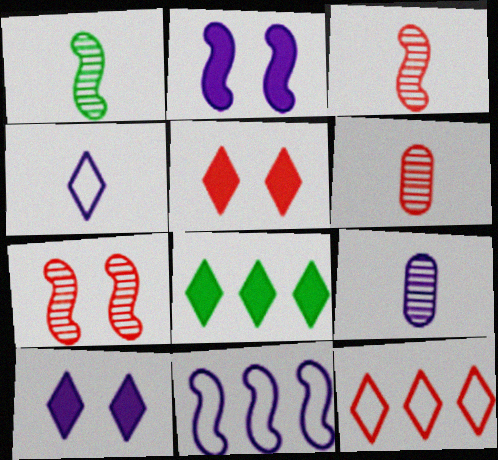[[9, 10, 11]]